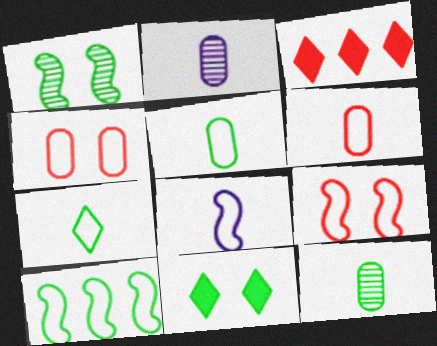[[6, 7, 8], 
[8, 9, 10], 
[10, 11, 12]]